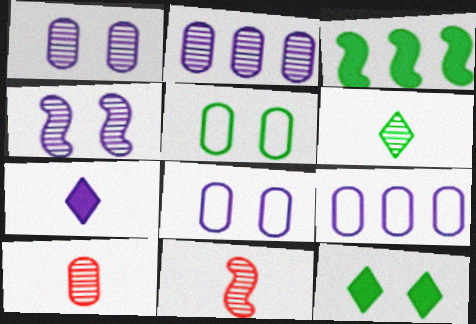[[3, 5, 6], 
[4, 7, 9], 
[9, 11, 12]]